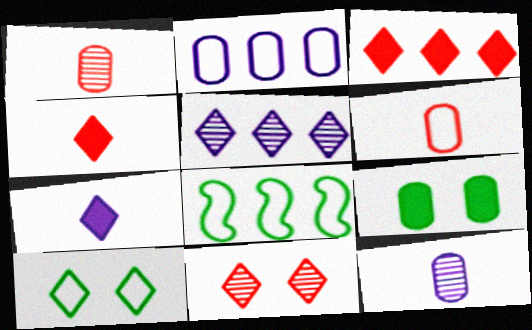[[1, 2, 9], 
[4, 5, 10]]